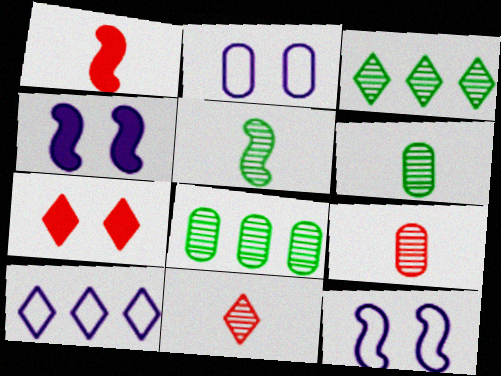[[1, 2, 3]]